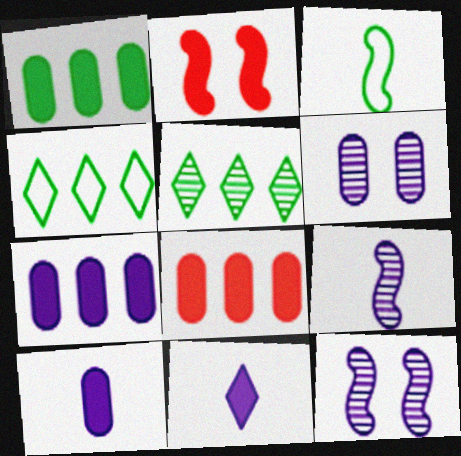[[1, 2, 11], 
[1, 7, 8]]